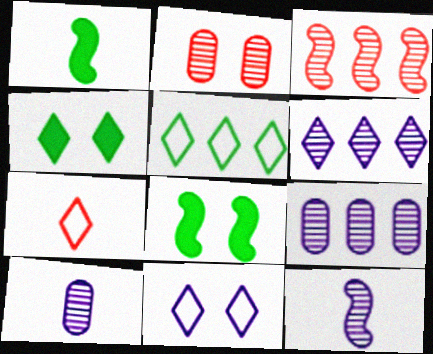[[1, 7, 10], 
[2, 8, 11], 
[4, 6, 7], 
[5, 7, 11], 
[7, 8, 9]]